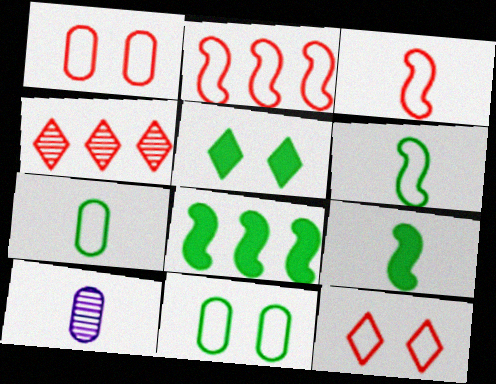[[2, 5, 10], 
[8, 10, 12]]